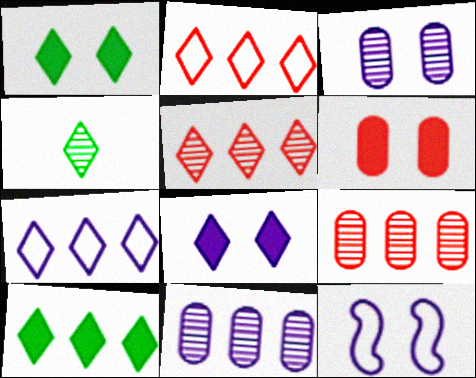[[2, 4, 8], 
[3, 8, 12], 
[5, 7, 10]]